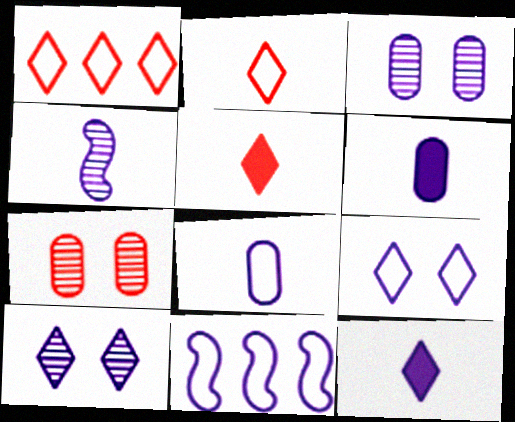[[3, 11, 12], 
[4, 8, 12], 
[6, 10, 11], 
[8, 9, 11]]